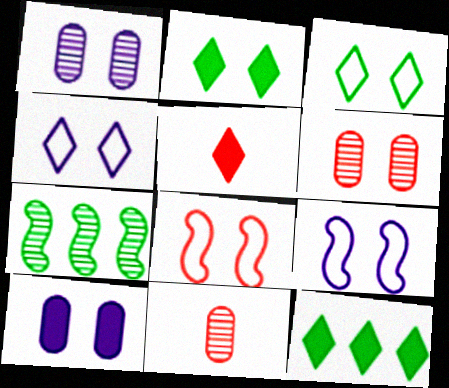[[1, 2, 8], 
[2, 6, 9], 
[9, 11, 12]]